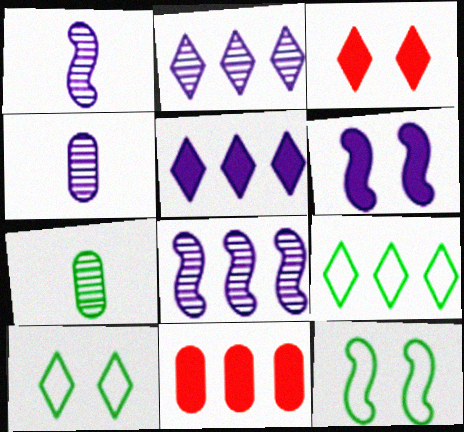[[1, 10, 11], 
[8, 9, 11]]